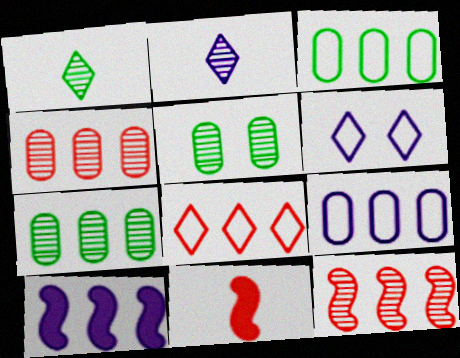[[2, 5, 12], 
[6, 7, 11], 
[7, 8, 10]]